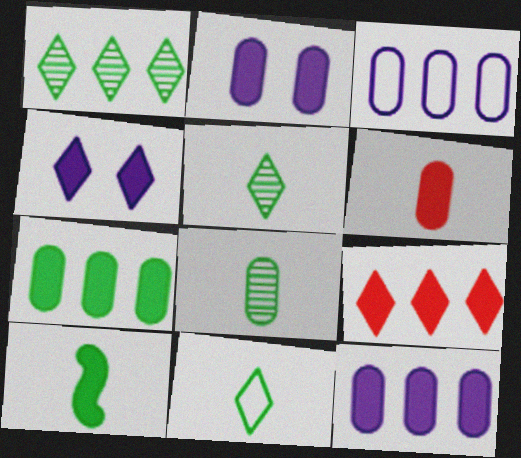[[2, 6, 7], 
[2, 9, 10], 
[8, 10, 11]]